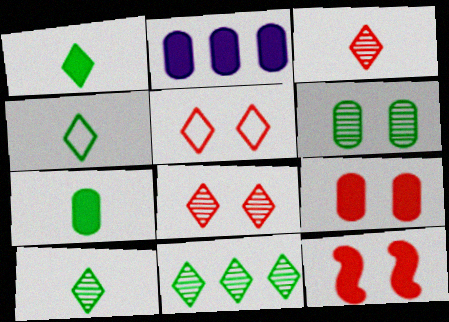[[1, 2, 12], 
[1, 4, 10], 
[2, 7, 9]]